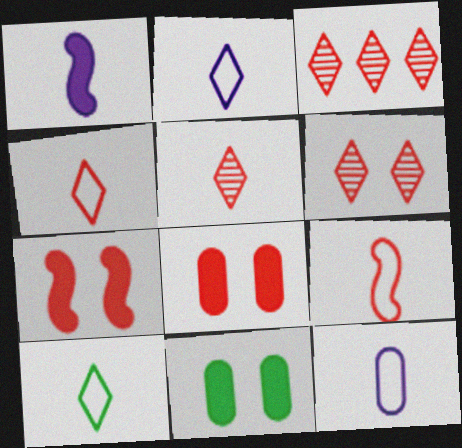[[2, 4, 10], 
[3, 5, 6], 
[3, 8, 9], 
[9, 10, 12]]